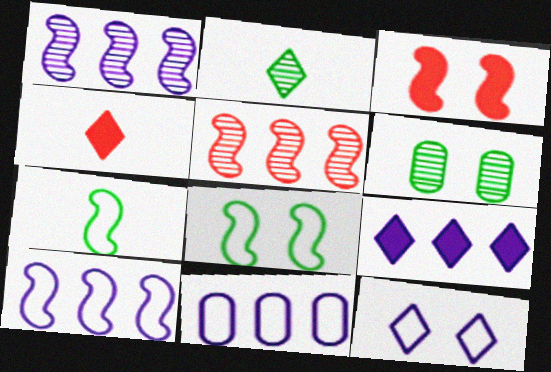[[1, 3, 7], 
[1, 9, 11], 
[2, 3, 11], 
[3, 6, 12], 
[4, 6, 10]]